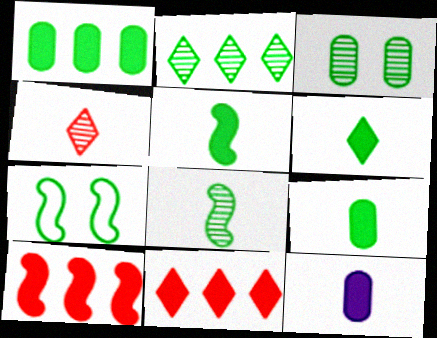[[2, 3, 8], 
[2, 7, 9], 
[5, 6, 9]]